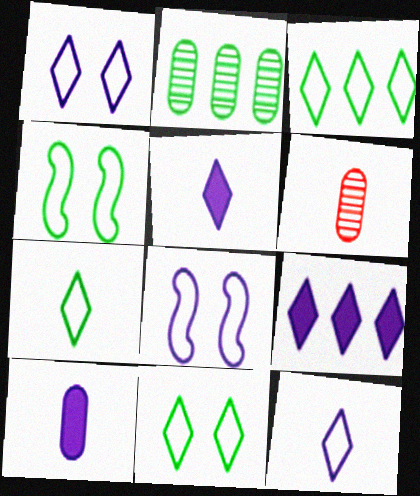[[3, 7, 11], 
[4, 6, 9]]